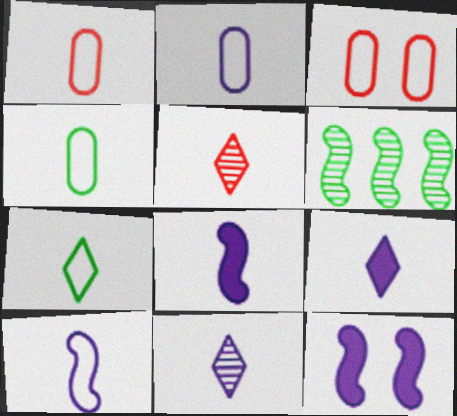[[1, 2, 4], 
[1, 7, 10], 
[2, 8, 11], 
[3, 6, 9], 
[4, 5, 8], 
[5, 7, 9]]